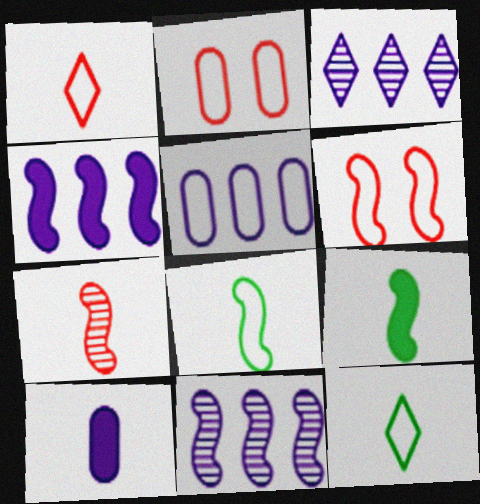[[2, 3, 9], 
[3, 4, 5], 
[5, 6, 12], 
[6, 9, 11], 
[7, 10, 12]]